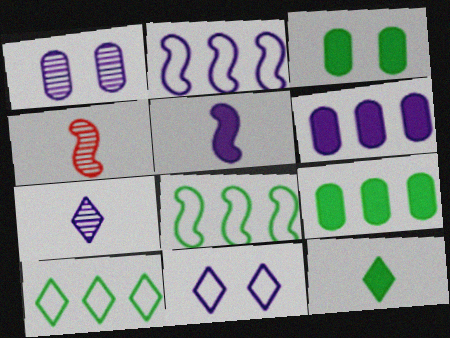[[4, 9, 11]]